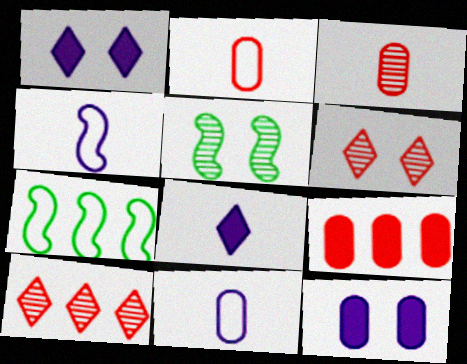[[1, 3, 7]]